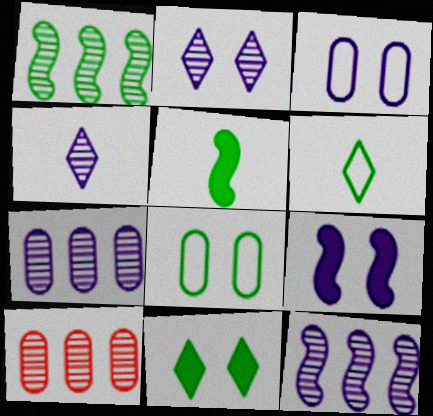[[2, 3, 9], 
[6, 9, 10]]